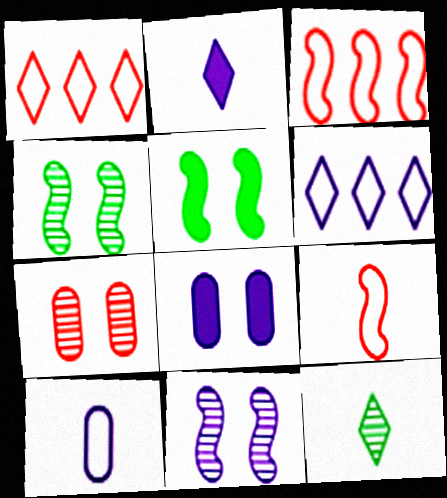[[3, 8, 12]]